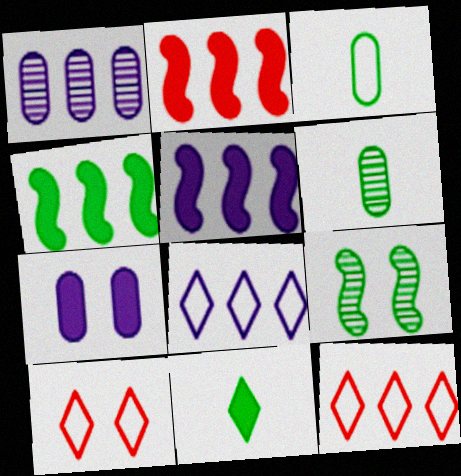[[1, 4, 12], 
[1, 5, 8], 
[2, 4, 5], 
[2, 7, 11], 
[5, 6, 10], 
[7, 9, 10]]